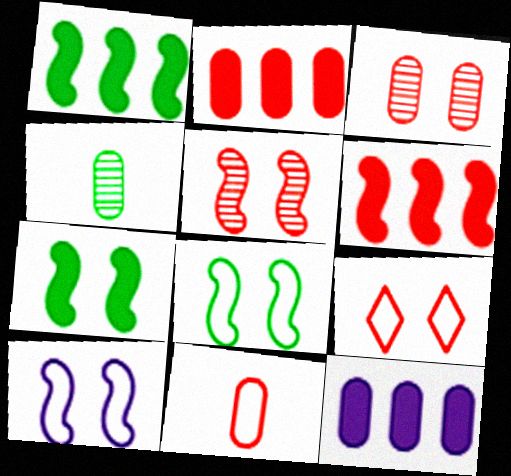[[2, 3, 11], 
[5, 7, 10]]